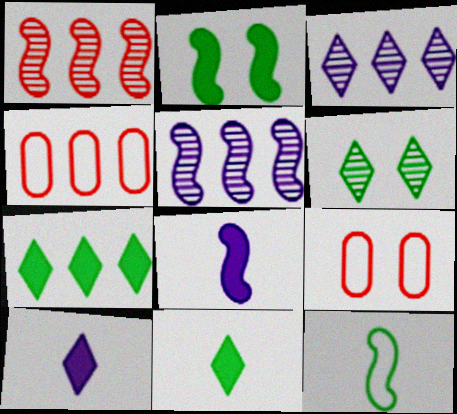[[4, 5, 7], 
[4, 6, 8], 
[5, 9, 11]]